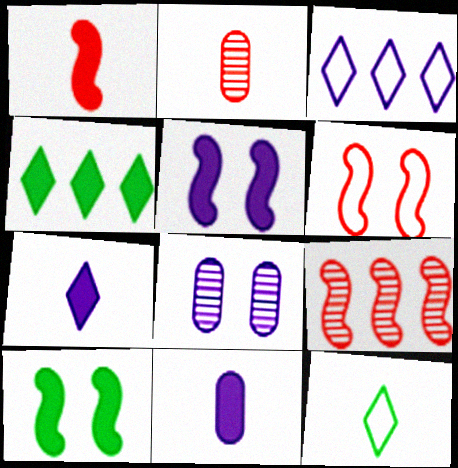[[1, 6, 9], 
[2, 3, 10]]